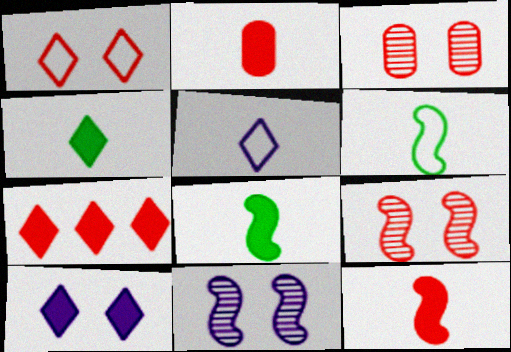[[4, 7, 10]]